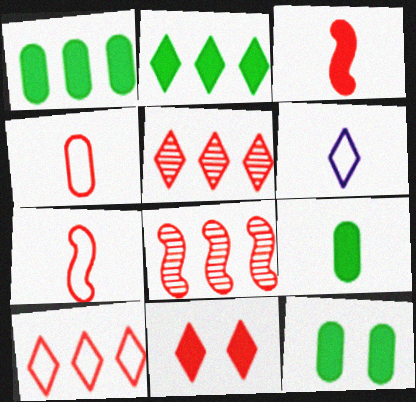[[1, 9, 12], 
[4, 8, 11], 
[6, 8, 12]]